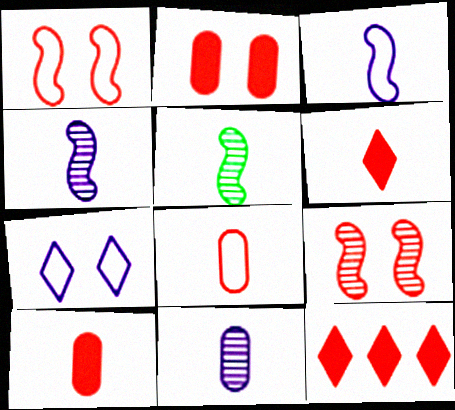[[8, 9, 12]]